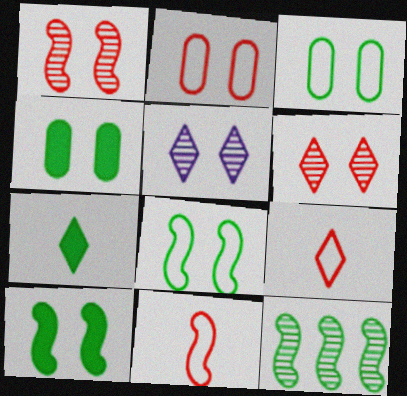[[2, 5, 10], 
[3, 7, 12]]